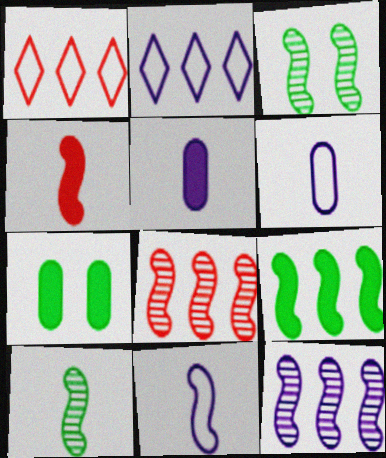[[1, 3, 5], 
[4, 10, 11]]